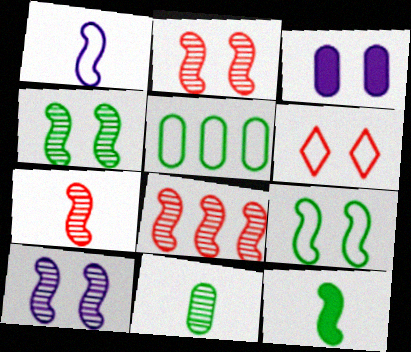[[1, 5, 6], 
[1, 7, 12], 
[2, 4, 10], 
[2, 7, 8], 
[3, 4, 6]]